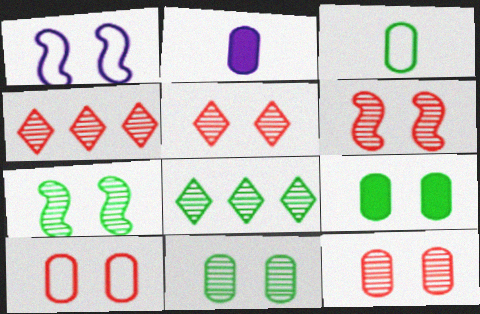[[1, 5, 9], 
[5, 6, 12]]